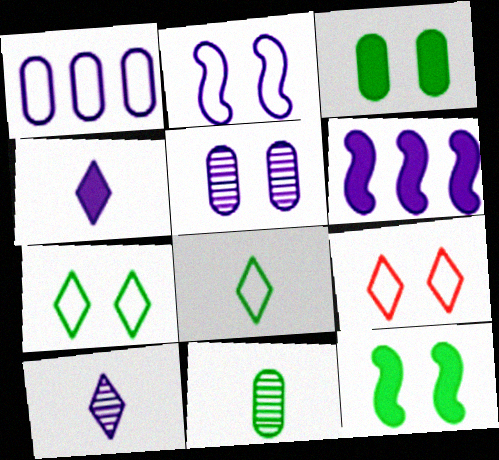[[5, 9, 12], 
[6, 9, 11]]